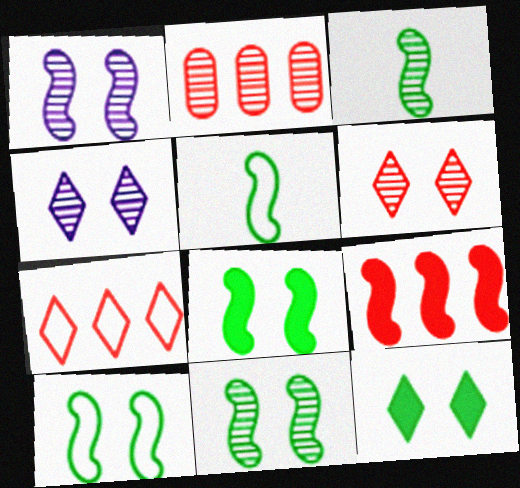[[1, 5, 9], 
[2, 3, 4], 
[2, 7, 9], 
[8, 10, 11]]